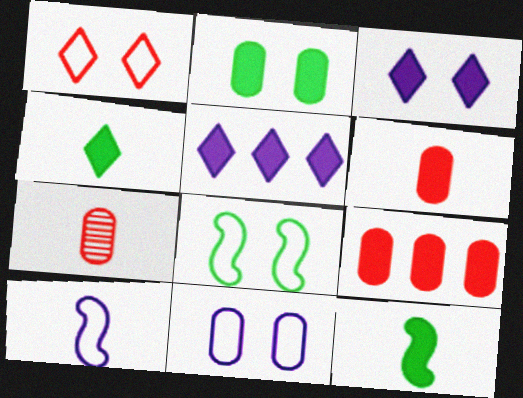[[1, 8, 11], 
[3, 9, 12], 
[4, 7, 10], 
[5, 7, 8]]